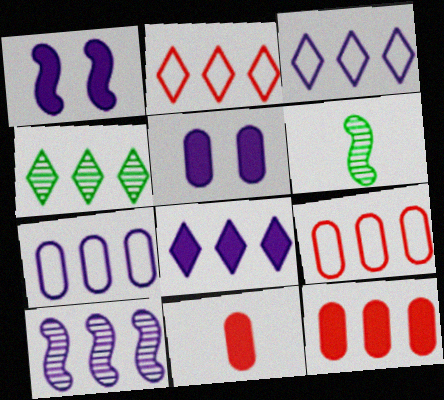[[2, 4, 8], 
[2, 5, 6], 
[7, 8, 10]]